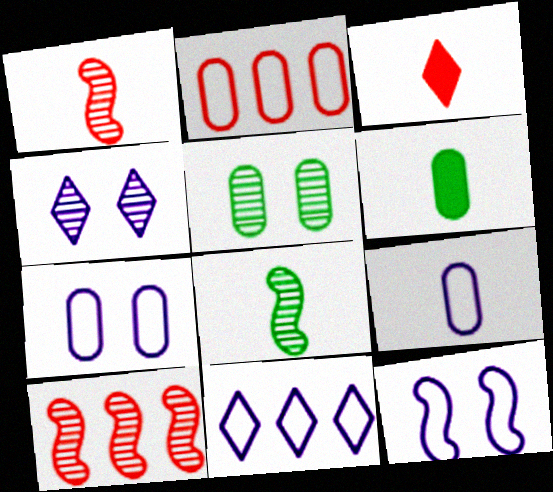[[3, 8, 9], 
[9, 11, 12]]